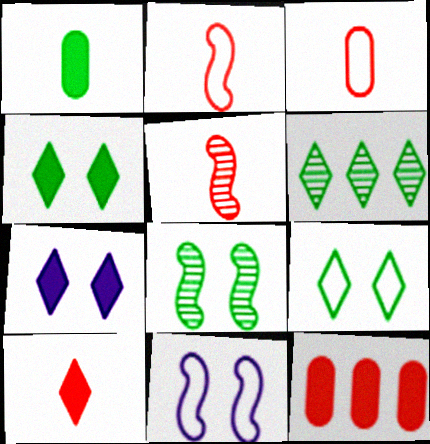[[3, 5, 10]]